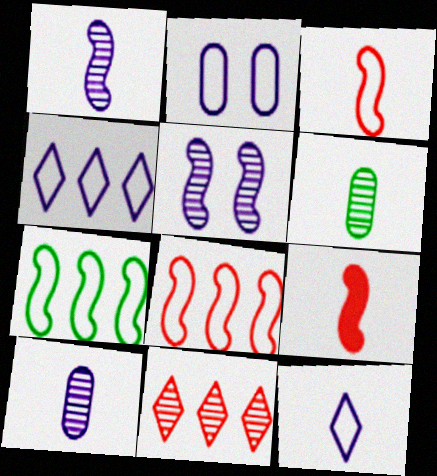[[5, 6, 11], 
[5, 7, 9], 
[6, 9, 12]]